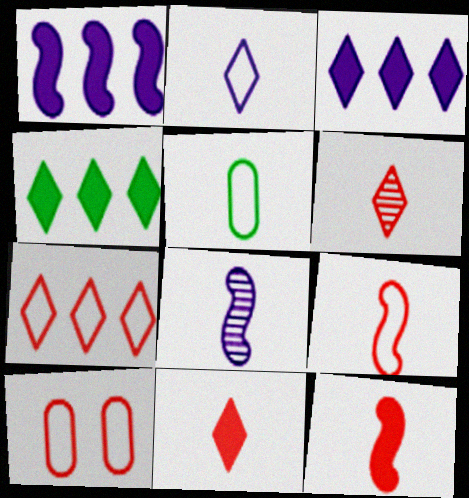[[2, 5, 9], 
[4, 8, 10], 
[5, 8, 11], 
[7, 9, 10]]